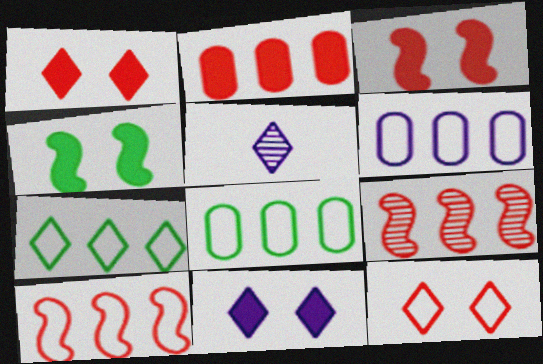[[1, 5, 7], 
[3, 5, 8], 
[6, 7, 10]]